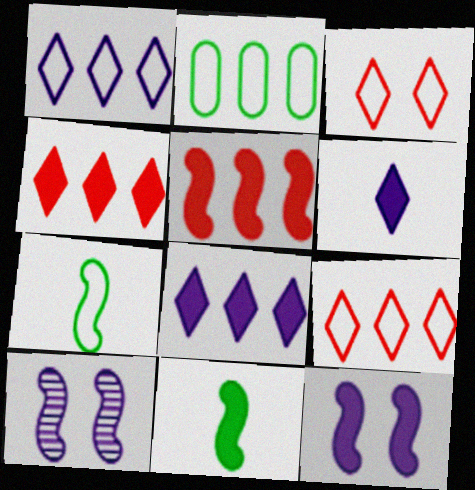[[5, 7, 10], 
[5, 11, 12]]